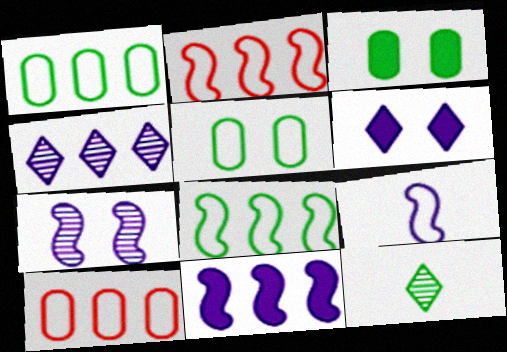[[3, 8, 12], 
[7, 9, 11]]